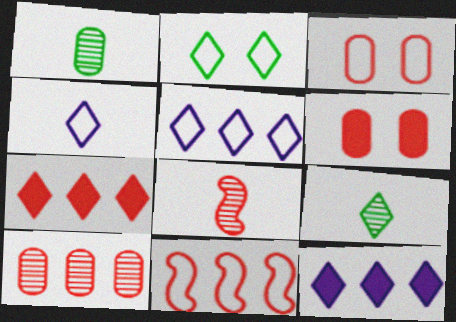[[3, 7, 8], 
[7, 10, 11]]